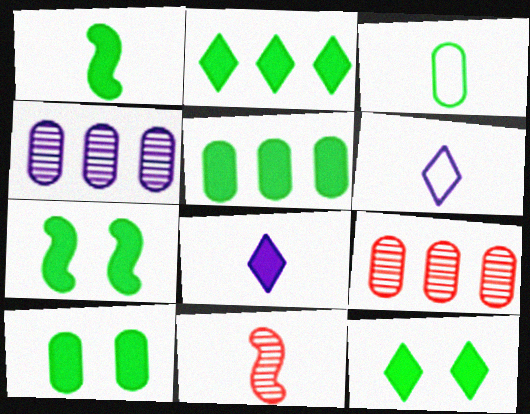[[1, 2, 10], 
[1, 5, 12], 
[3, 8, 11], 
[6, 7, 9], 
[7, 10, 12]]